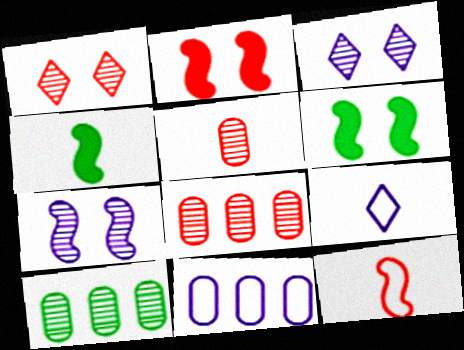[[1, 4, 11], 
[2, 9, 10], 
[4, 5, 9], 
[6, 8, 9]]